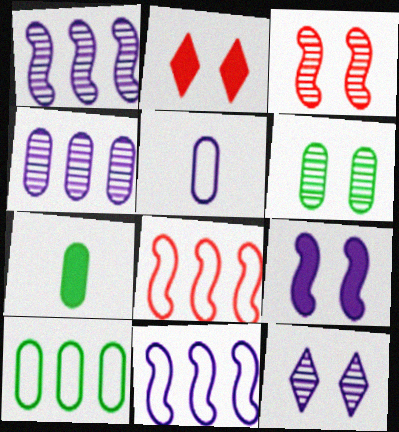[[3, 6, 12], 
[6, 7, 10], 
[7, 8, 12]]